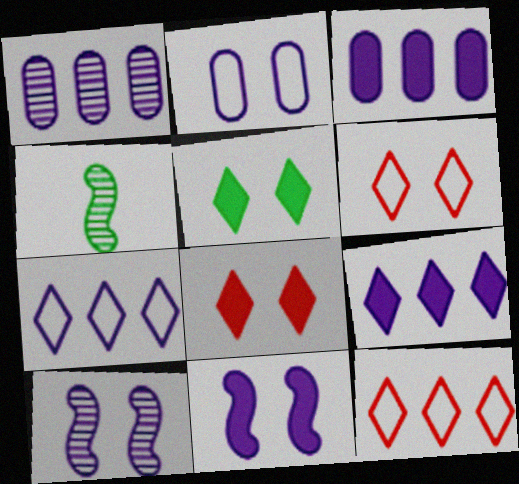[[3, 4, 6]]